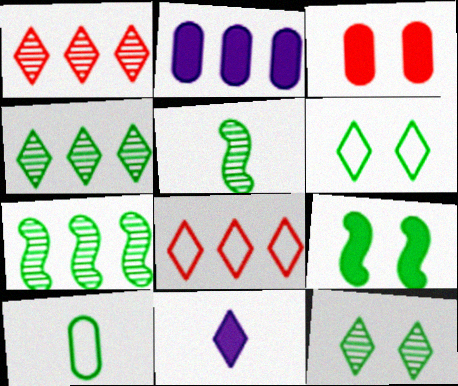[[1, 6, 11], 
[2, 7, 8], 
[4, 9, 10], 
[8, 11, 12]]